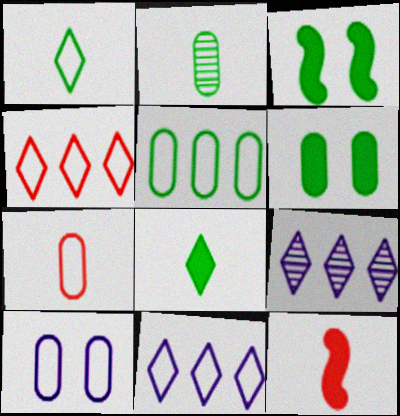[[2, 5, 6], 
[3, 7, 9], 
[5, 7, 10]]